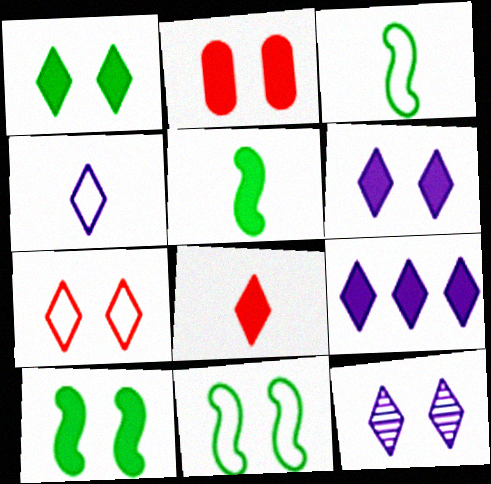[[1, 7, 12], 
[1, 8, 9], 
[2, 5, 9], 
[2, 6, 10], 
[2, 11, 12], 
[4, 9, 12]]